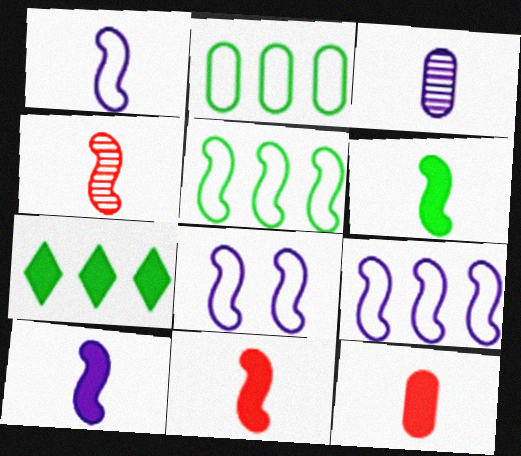[[1, 4, 6], 
[1, 8, 9], 
[6, 10, 11]]